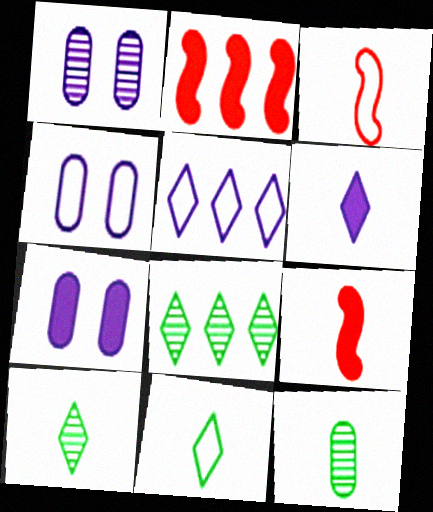[[1, 2, 11], 
[1, 4, 7], 
[2, 4, 10], 
[3, 6, 12], 
[3, 7, 8], 
[4, 8, 9]]